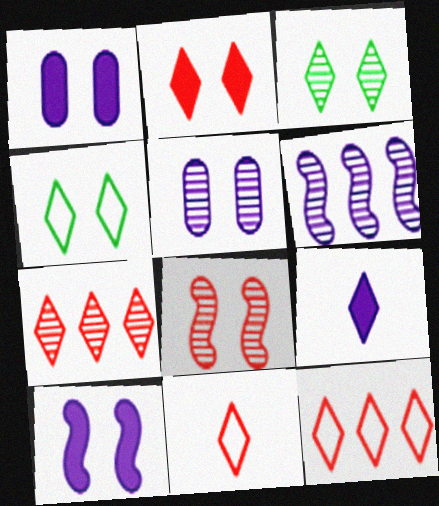[[1, 4, 8], 
[2, 7, 11], 
[3, 5, 8], 
[3, 9, 12], 
[4, 7, 9]]